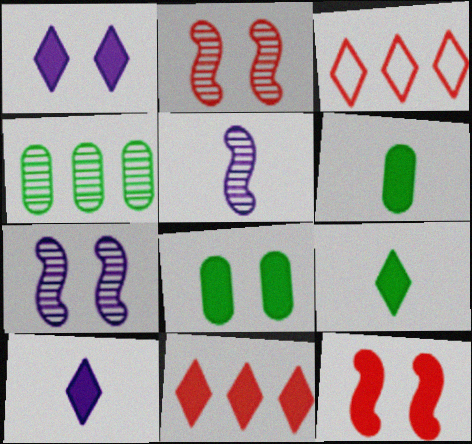[[1, 8, 12], 
[1, 9, 11], 
[3, 5, 8], 
[3, 6, 7]]